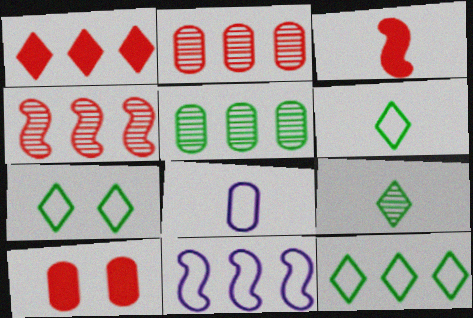[[1, 3, 10], 
[1, 5, 11], 
[3, 8, 9], 
[5, 8, 10], 
[6, 7, 12], 
[9, 10, 11]]